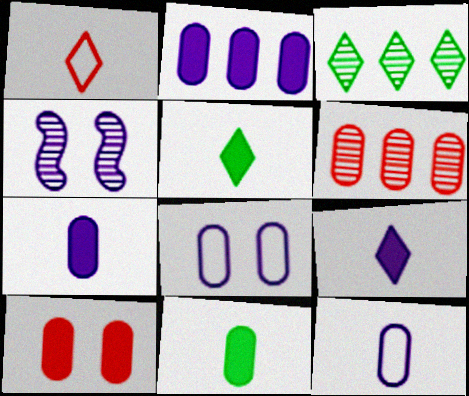[[2, 10, 11], 
[6, 8, 11]]